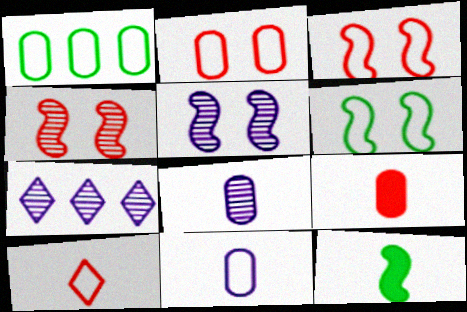[[1, 2, 11], 
[2, 7, 12], 
[5, 7, 8], 
[6, 7, 9], 
[8, 10, 12]]